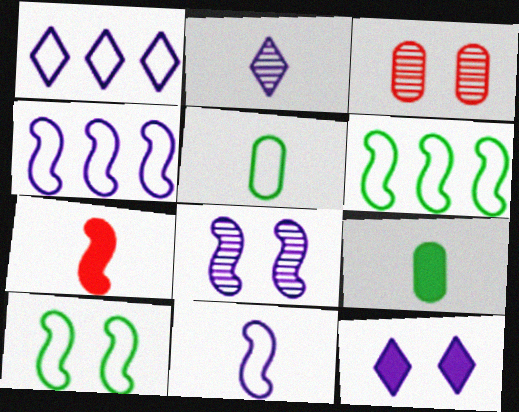[[1, 2, 12], 
[2, 5, 7], 
[3, 10, 12], 
[6, 7, 8]]